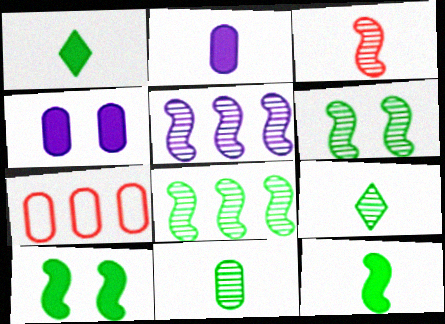[[3, 5, 6], 
[4, 7, 11]]